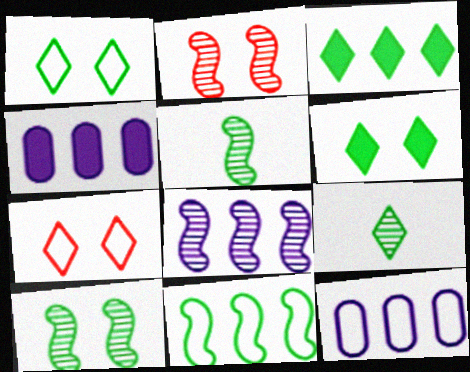[[1, 3, 9], 
[2, 5, 8], 
[4, 5, 7]]